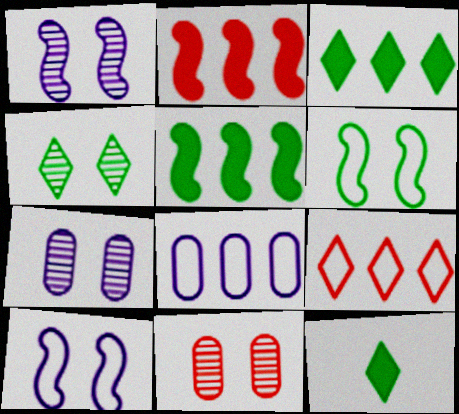[[1, 4, 11]]